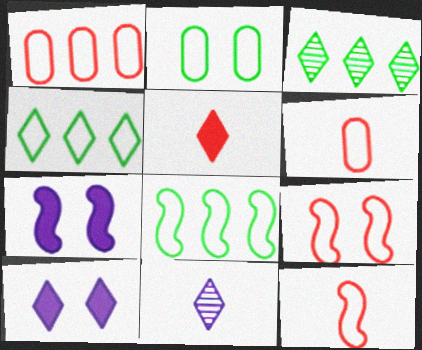[[3, 6, 7]]